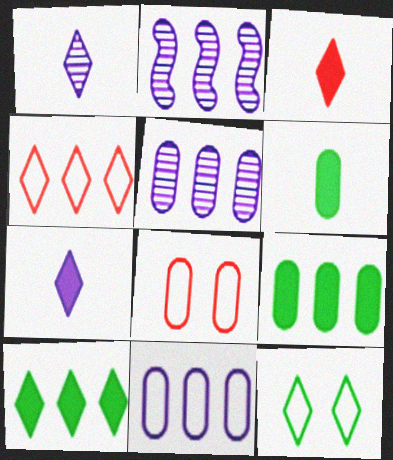[[2, 4, 9], 
[5, 6, 8]]